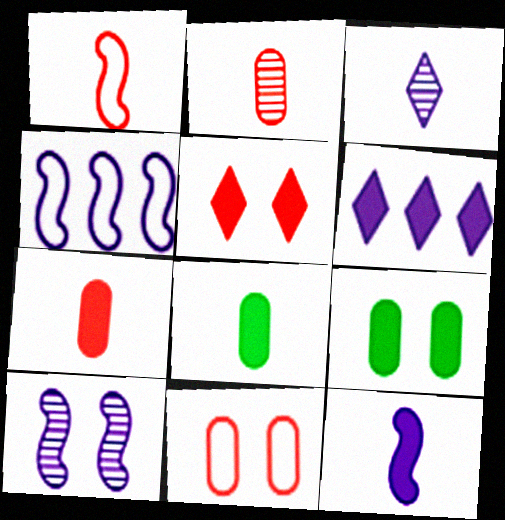[[1, 3, 8], 
[4, 10, 12]]